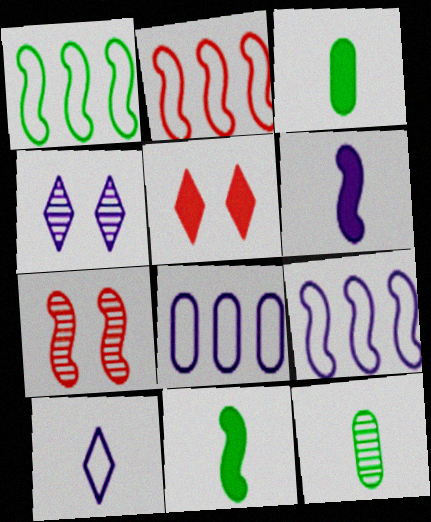[[1, 2, 9], 
[1, 6, 7], 
[2, 3, 4], 
[4, 6, 8], 
[5, 9, 12], 
[7, 9, 11]]